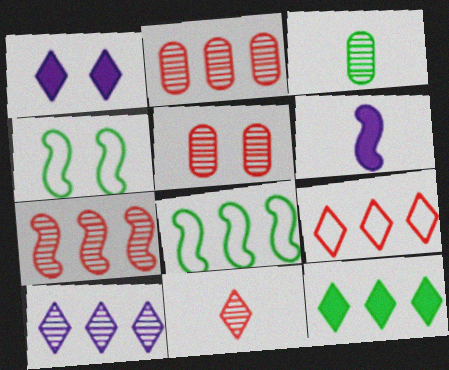[[1, 4, 5], 
[3, 4, 12], 
[4, 6, 7], 
[5, 7, 11], 
[9, 10, 12]]